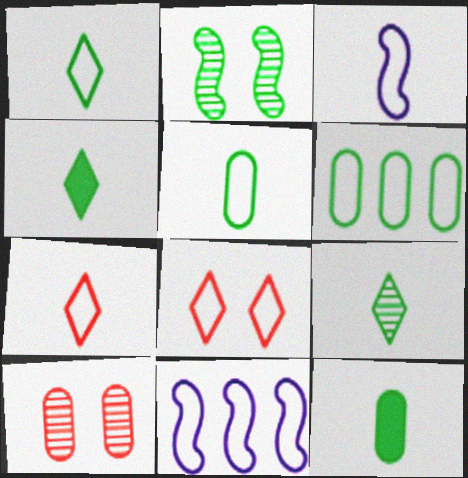[[1, 4, 9], 
[2, 4, 6], 
[3, 5, 7], 
[3, 6, 8], 
[4, 10, 11], 
[5, 8, 11]]